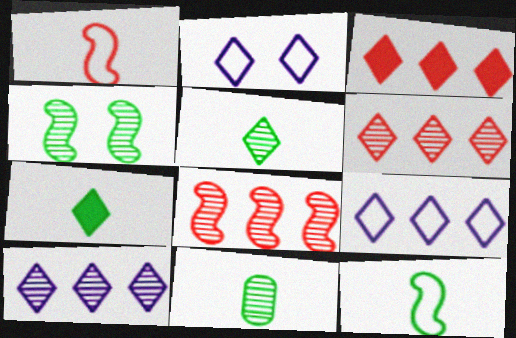[[2, 3, 5], 
[2, 6, 7], 
[7, 11, 12]]